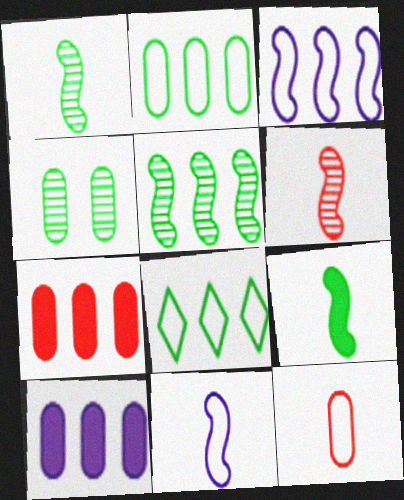[[4, 8, 9], 
[4, 10, 12], 
[6, 9, 11]]